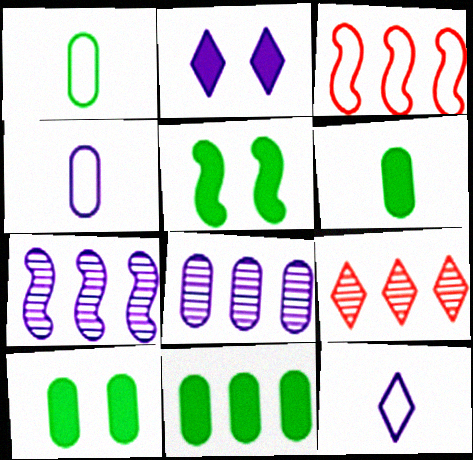[[2, 4, 7], 
[4, 5, 9], 
[6, 10, 11]]